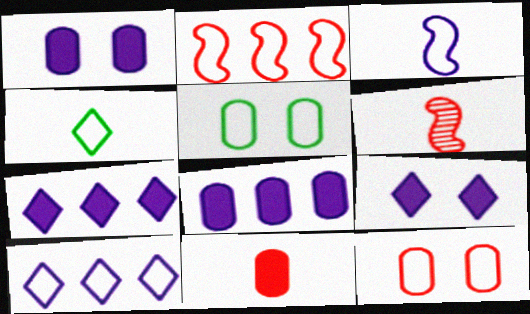[[5, 6, 7]]